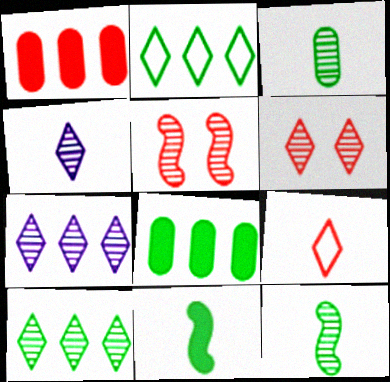[[1, 5, 9], 
[3, 5, 7], 
[4, 6, 10]]